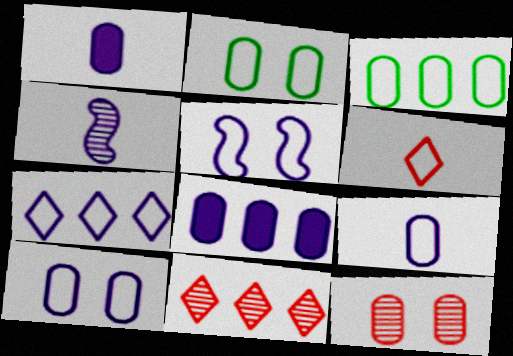[[1, 3, 12], 
[3, 5, 6], 
[5, 7, 9]]